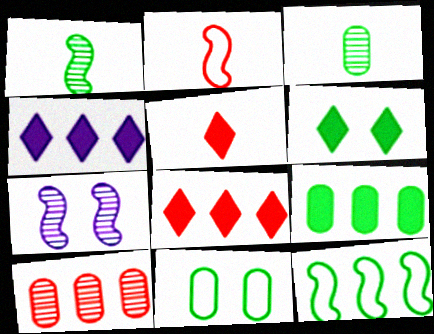[[3, 6, 12], 
[3, 9, 11], 
[4, 5, 6], 
[4, 10, 12]]